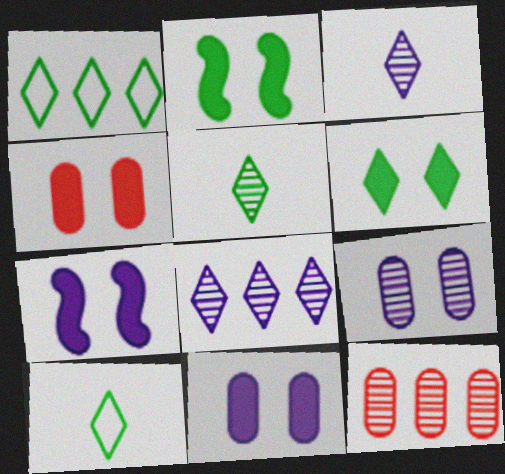[[1, 5, 6], 
[4, 6, 7], 
[7, 10, 12]]